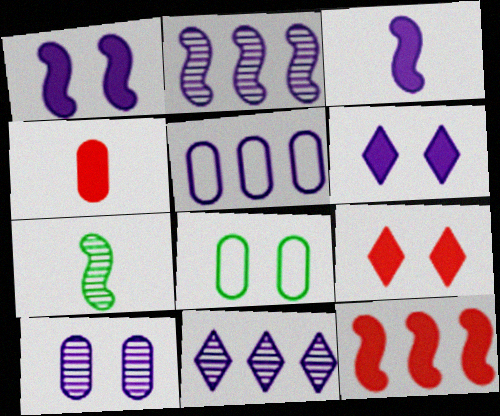[[4, 9, 12], 
[5, 7, 9]]